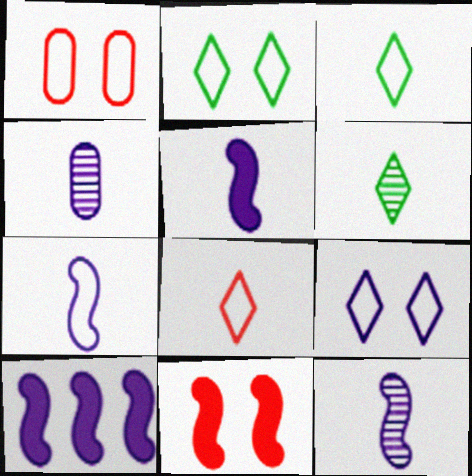[[1, 6, 10], 
[4, 9, 10], 
[5, 7, 12]]